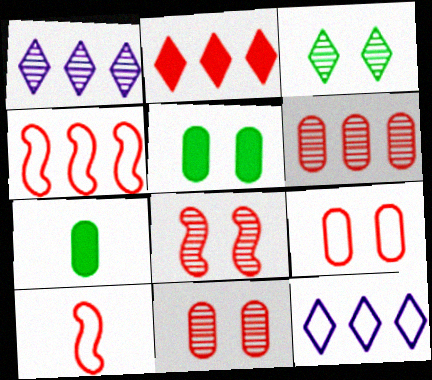[[1, 5, 10], 
[2, 4, 6], 
[2, 10, 11], 
[7, 8, 12]]